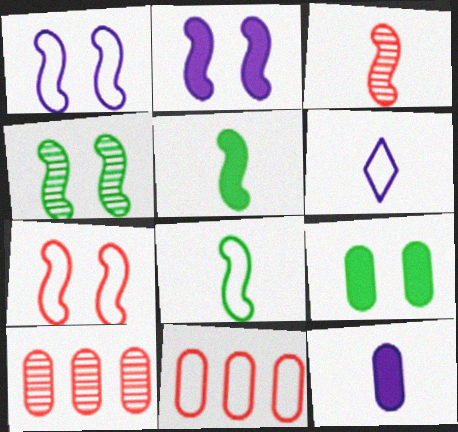[[2, 4, 7]]